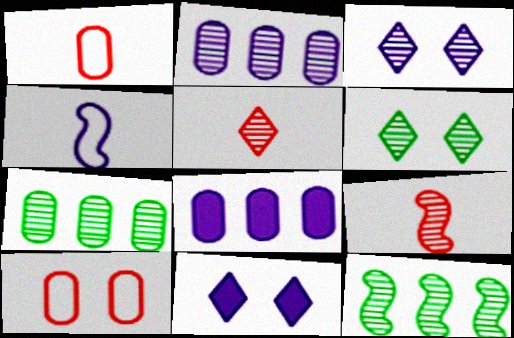[[1, 11, 12], 
[2, 4, 11], 
[2, 6, 9], 
[3, 4, 8], 
[3, 7, 9]]